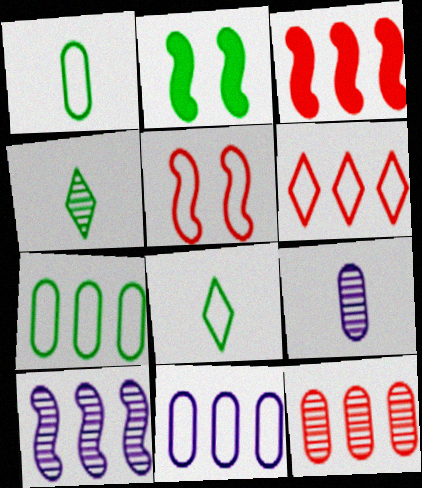[[2, 4, 7], 
[2, 6, 9], 
[3, 6, 12], 
[5, 8, 11]]